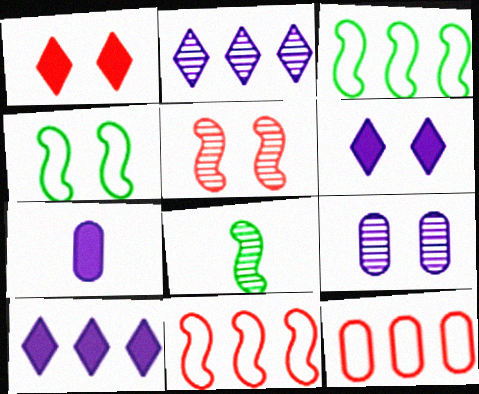[[1, 4, 9], 
[6, 8, 12]]